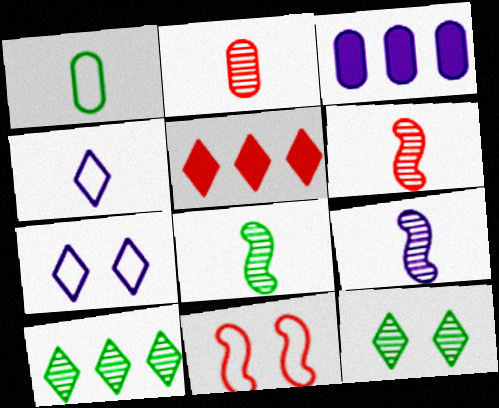[[2, 5, 11], 
[3, 7, 9], 
[4, 5, 12], 
[6, 8, 9]]